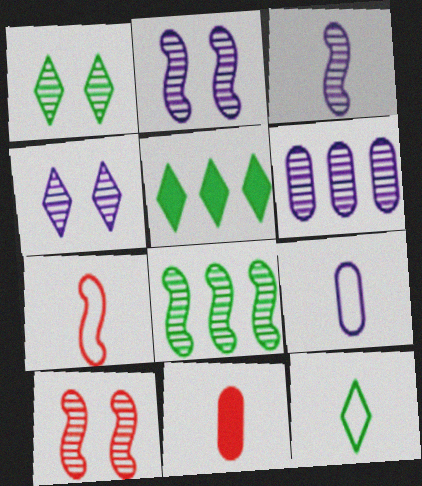[[1, 5, 12], 
[3, 4, 6], 
[3, 8, 10], 
[3, 11, 12], 
[5, 9, 10], 
[7, 9, 12]]